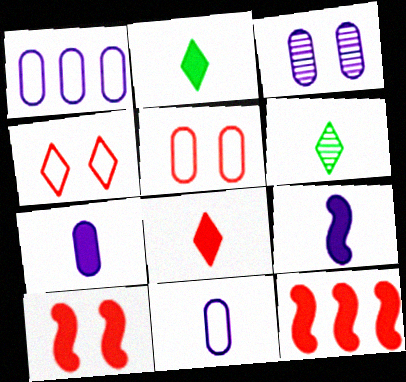[[1, 3, 7], 
[1, 6, 10]]